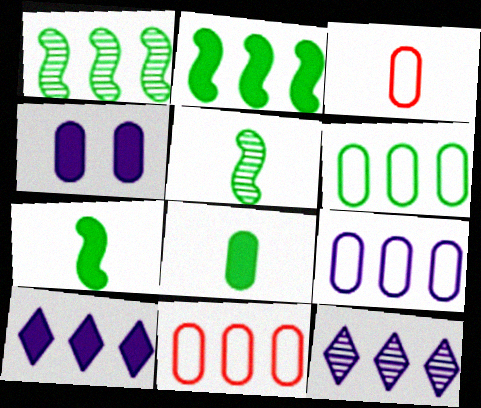[[1, 10, 11], 
[2, 11, 12], 
[6, 9, 11]]